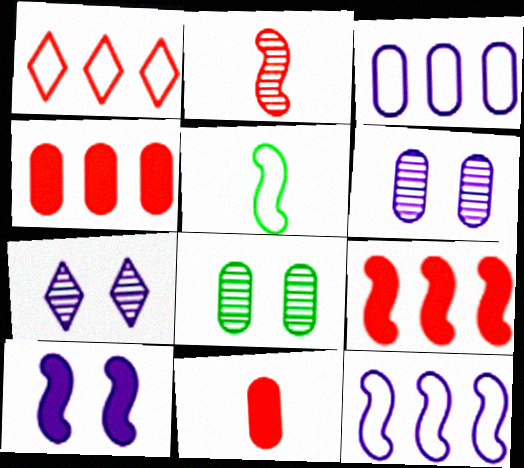[[3, 8, 11], 
[4, 5, 7]]